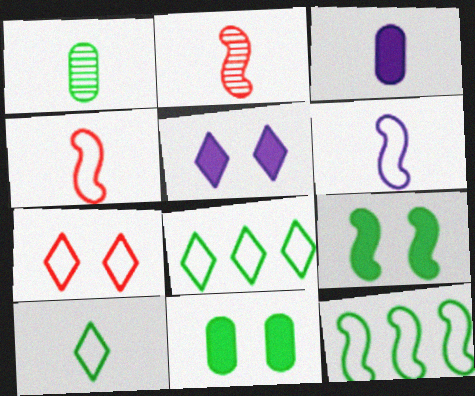[[1, 8, 9], 
[2, 3, 10]]